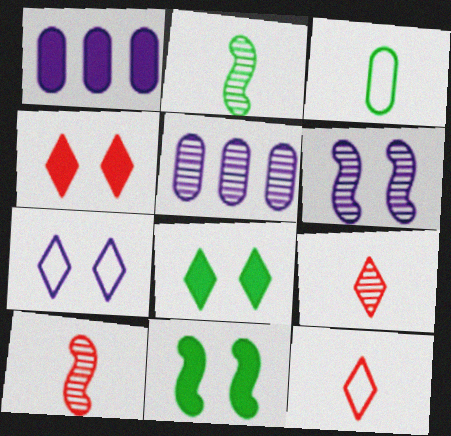[[5, 11, 12]]